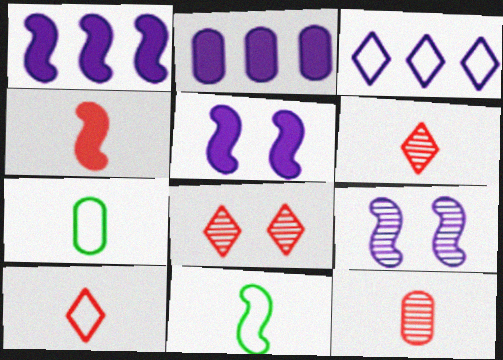[[1, 7, 8], 
[2, 8, 11], 
[4, 10, 12]]